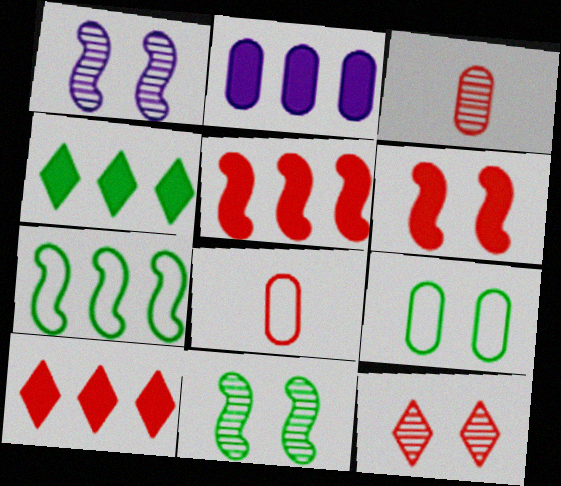[[1, 4, 8], 
[2, 3, 9], 
[2, 4, 5], 
[5, 8, 12]]